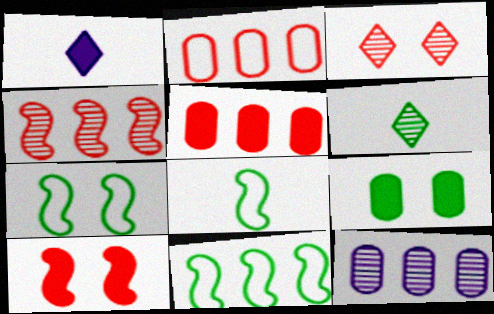[[6, 9, 11], 
[7, 8, 11]]